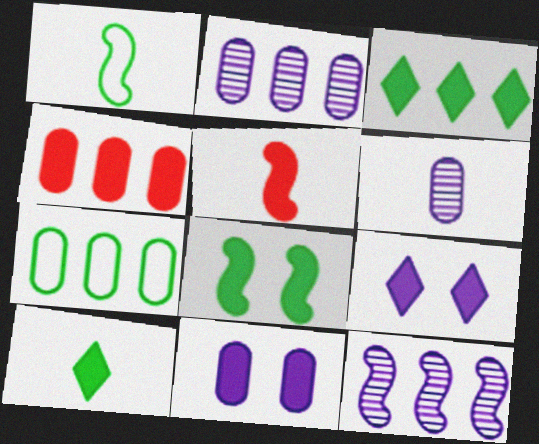[[2, 4, 7], 
[3, 5, 11]]